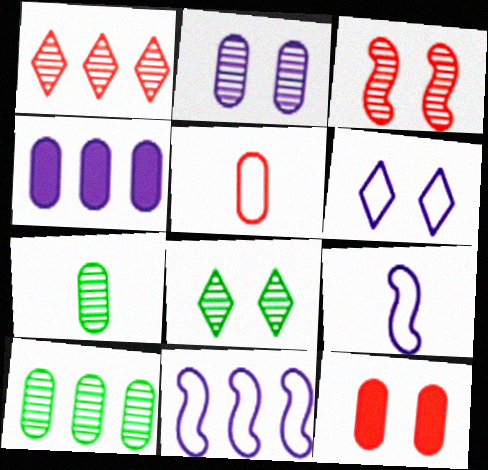[[2, 3, 8]]